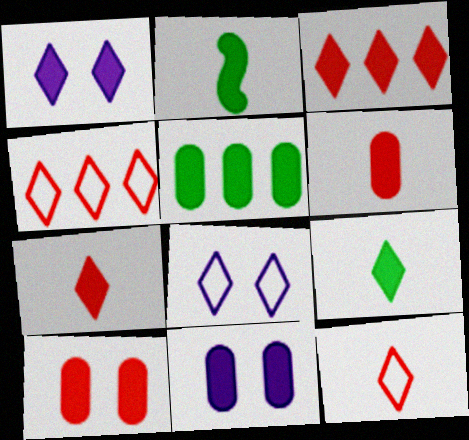[[1, 3, 9], 
[2, 3, 11], 
[5, 6, 11]]